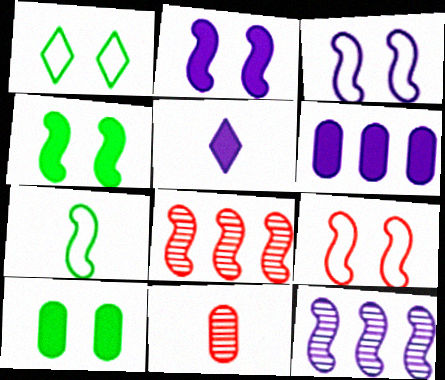[[2, 5, 6], 
[2, 7, 8], 
[5, 7, 11]]